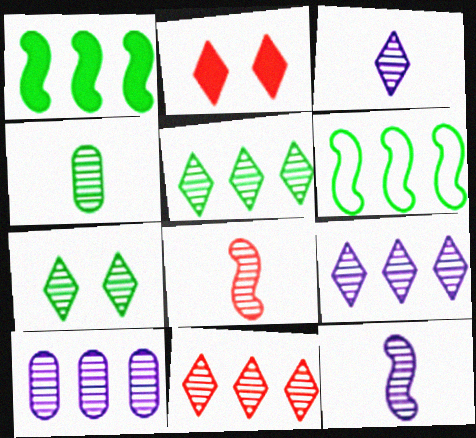[[3, 4, 8], 
[3, 7, 11], 
[5, 9, 11], 
[7, 8, 10]]